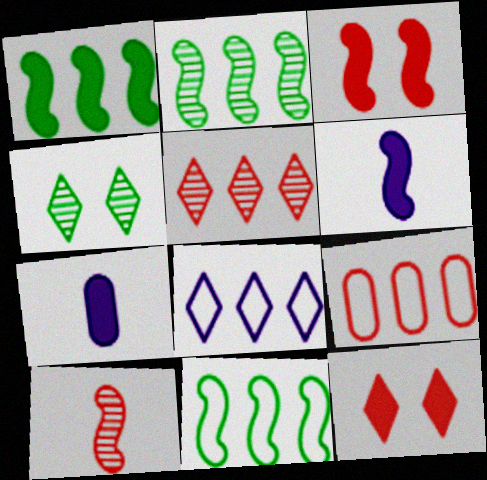[[1, 2, 11], 
[1, 3, 6], 
[1, 7, 12], 
[4, 6, 9], 
[8, 9, 11], 
[9, 10, 12]]